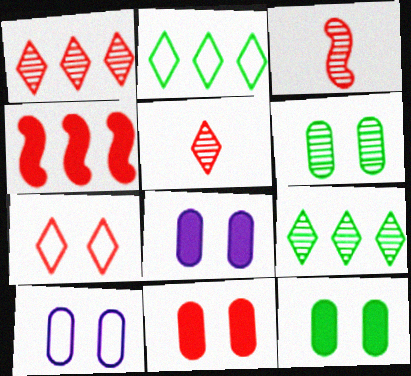[[2, 3, 8], 
[6, 10, 11], 
[8, 11, 12]]